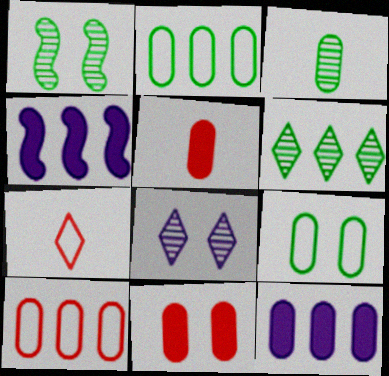[[1, 3, 6], 
[1, 7, 12], 
[4, 6, 10]]